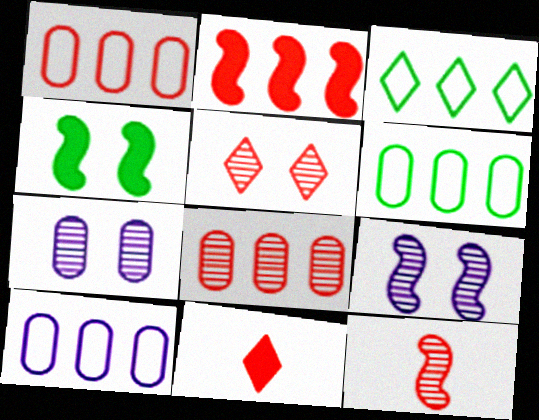[[1, 6, 10], 
[5, 8, 12], 
[6, 9, 11]]